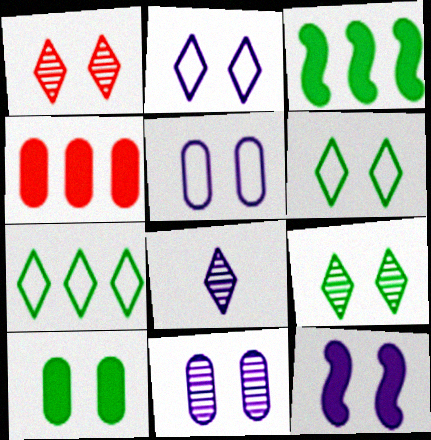[[2, 11, 12]]